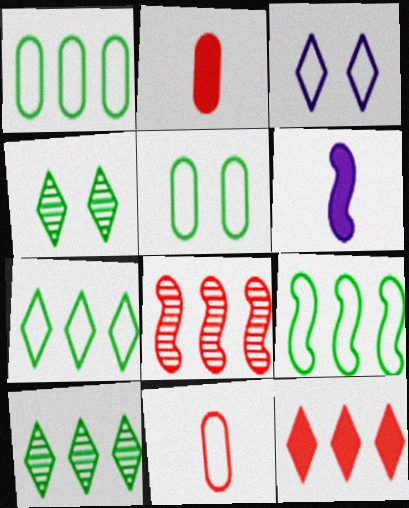[[1, 7, 9], 
[3, 9, 11]]